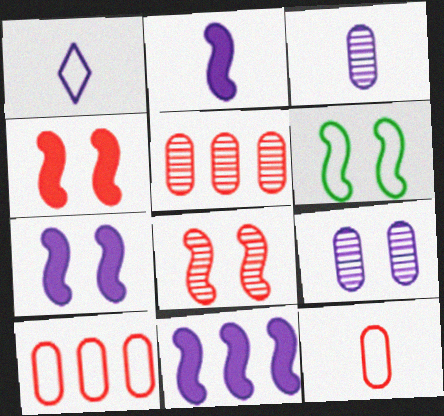[[1, 2, 3], 
[1, 6, 10], 
[1, 9, 11], 
[2, 7, 11], 
[6, 7, 8]]